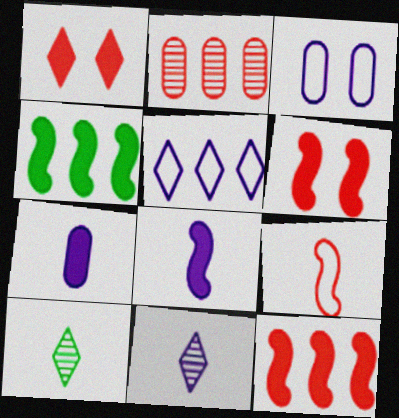[[1, 2, 9], 
[1, 4, 7], 
[1, 5, 10], 
[2, 4, 5], 
[3, 10, 12], 
[4, 6, 8], 
[7, 9, 10]]